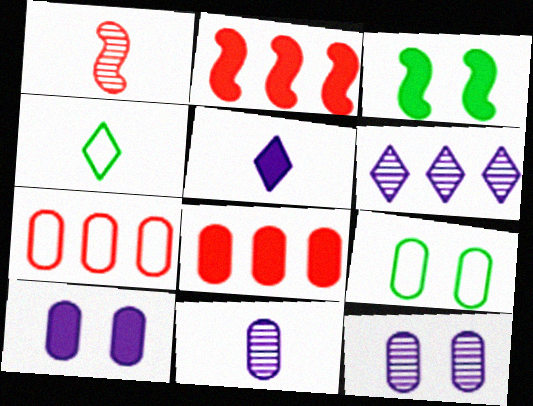[[2, 4, 12], 
[3, 5, 8], 
[8, 9, 11]]